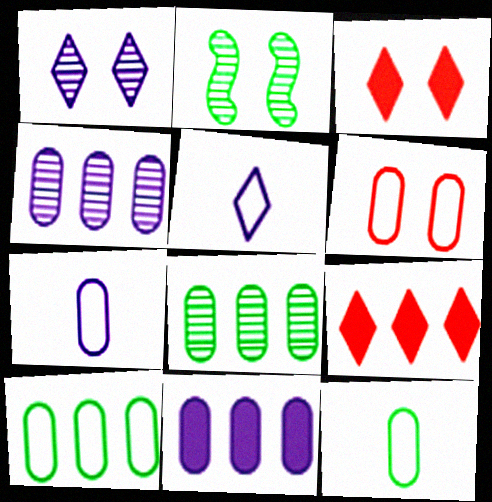[[2, 7, 9], 
[6, 7, 10]]